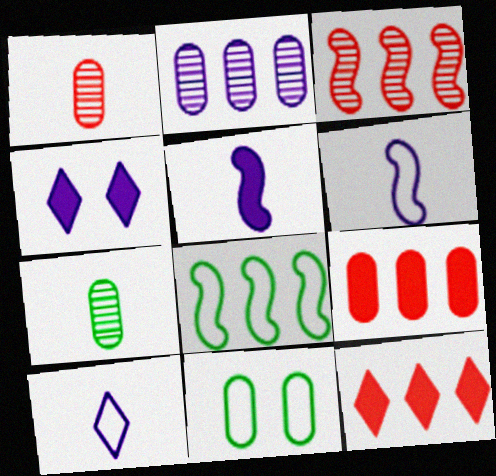[[1, 4, 8], 
[2, 4, 6], 
[2, 8, 12]]